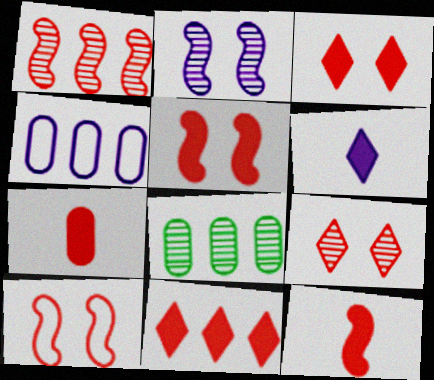[[1, 10, 12], 
[2, 4, 6], 
[5, 7, 11], 
[6, 8, 10]]